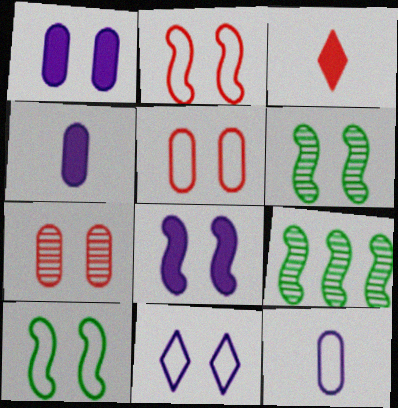[[2, 6, 8], 
[5, 10, 11]]